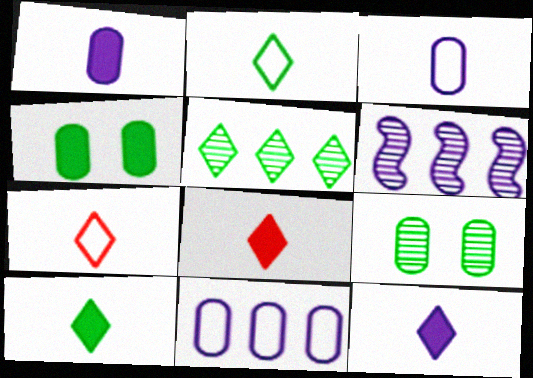[[4, 6, 7], 
[8, 10, 12]]